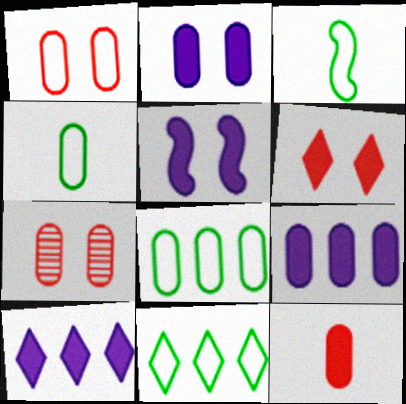[[3, 7, 10], 
[4, 7, 9]]